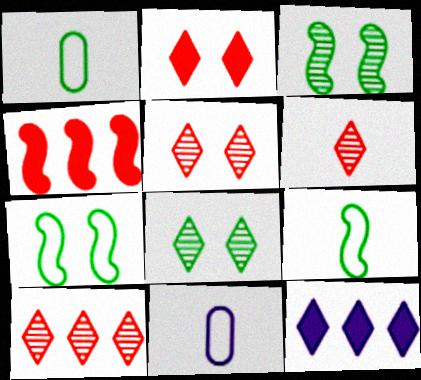[[4, 8, 11], 
[5, 6, 10]]